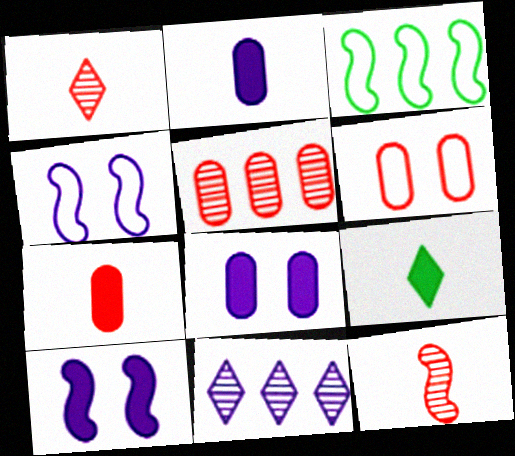[[1, 3, 8], 
[2, 4, 11], 
[3, 10, 12], 
[4, 5, 9], 
[5, 6, 7]]